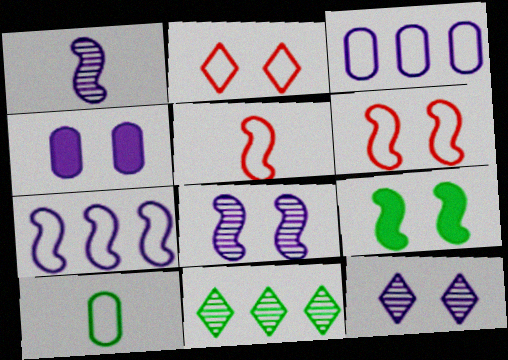[[2, 7, 10], 
[4, 5, 11], 
[6, 8, 9], 
[9, 10, 11]]